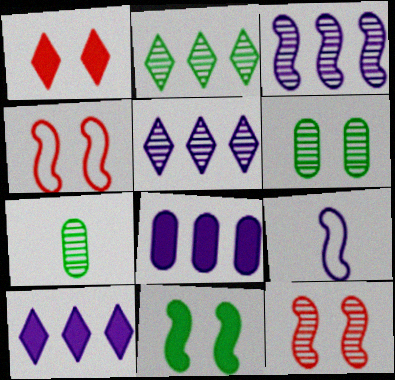[[4, 7, 10], 
[5, 7, 12]]